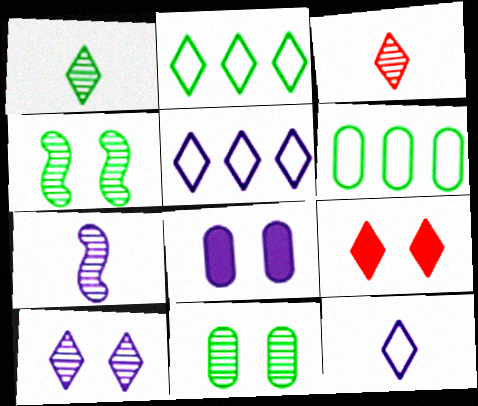[[1, 5, 9], 
[5, 7, 8], 
[6, 7, 9]]